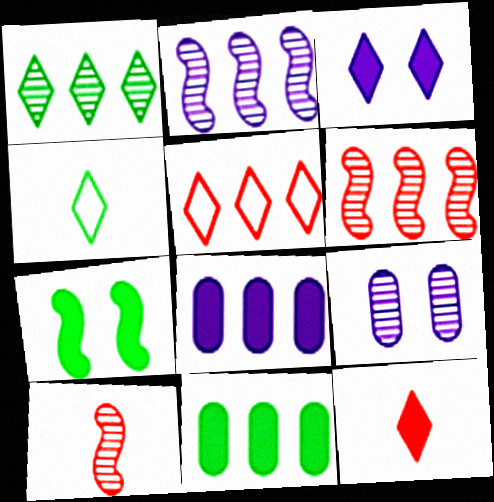[[1, 9, 10], 
[2, 5, 11], 
[7, 8, 12]]